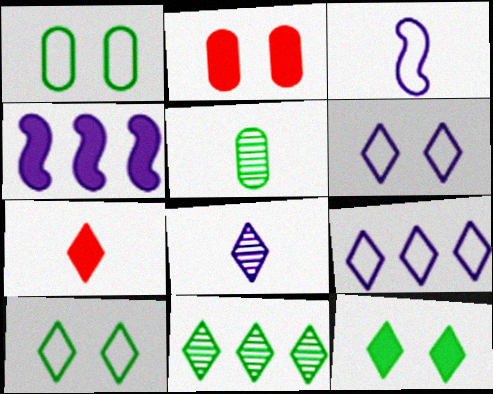[[2, 3, 11], 
[3, 5, 7], 
[6, 7, 11]]